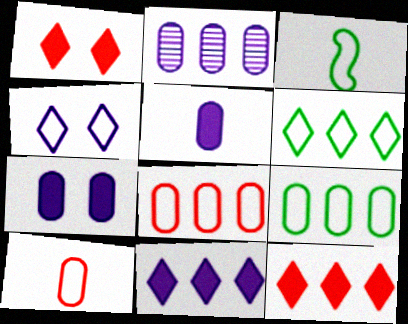[[1, 2, 3], 
[3, 4, 8]]